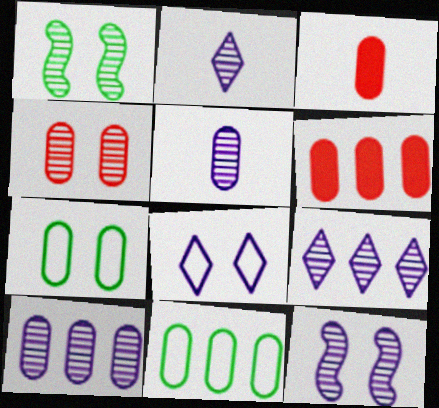[[2, 10, 12], 
[3, 7, 10], 
[5, 6, 7], 
[5, 9, 12], 
[6, 10, 11]]